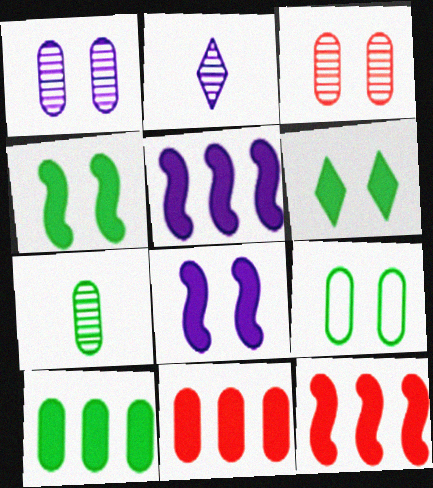[[2, 9, 12], 
[7, 9, 10]]